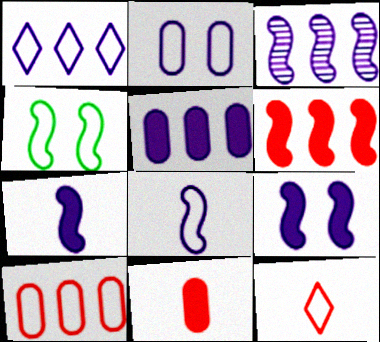[[1, 2, 8], 
[1, 3, 5], 
[3, 8, 9]]